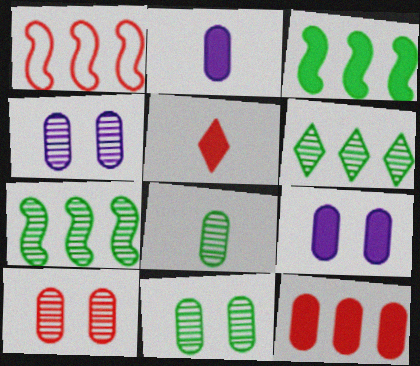[[1, 5, 10], 
[3, 5, 9], 
[4, 10, 11]]